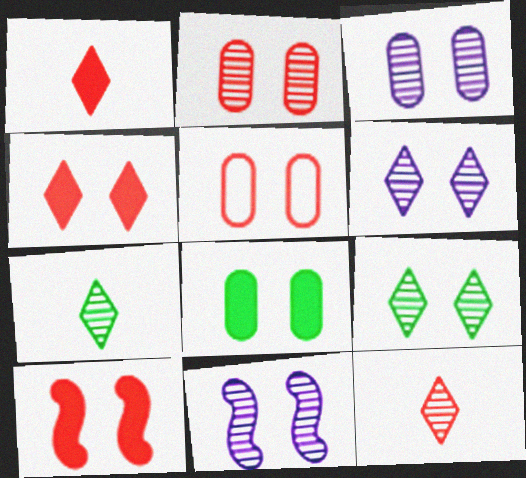[[2, 9, 11], 
[3, 5, 8], 
[3, 6, 11]]